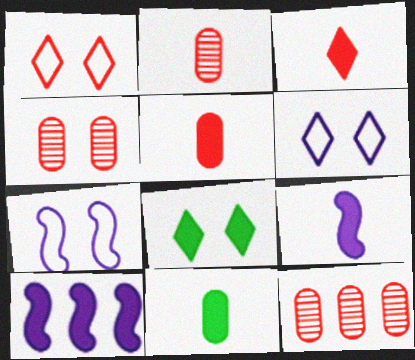[[2, 4, 12], 
[3, 9, 11], 
[4, 7, 8], 
[5, 8, 10]]